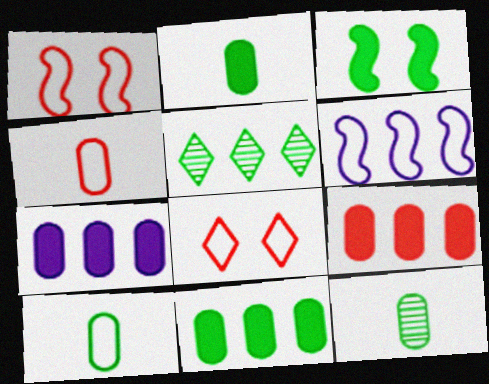[[2, 10, 12], 
[3, 5, 10], 
[5, 6, 9], 
[6, 8, 10], 
[7, 9, 11]]